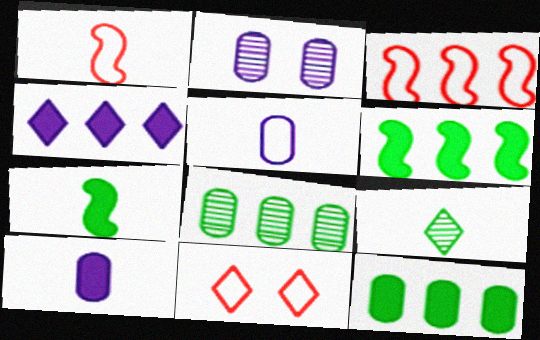[[1, 9, 10], 
[3, 4, 8], 
[4, 9, 11]]